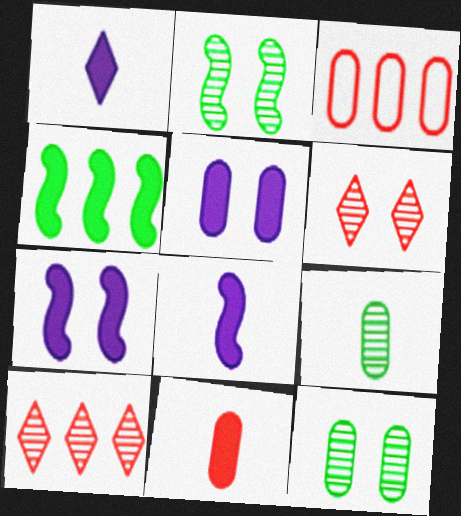[[1, 2, 3], 
[3, 5, 9]]